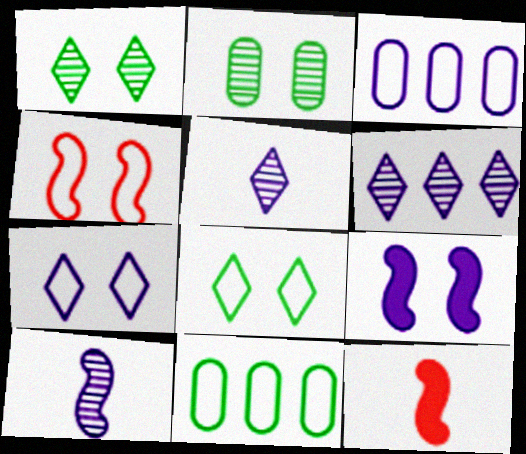[[1, 3, 12], 
[3, 5, 9]]